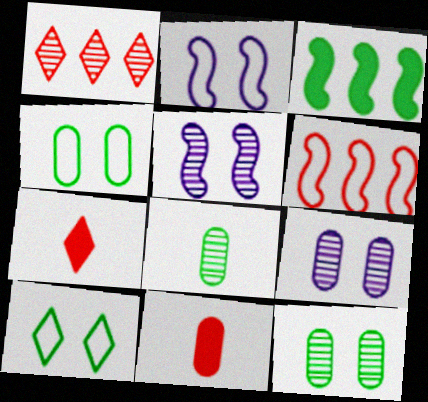[[1, 5, 8], 
[3, 8, 10]]